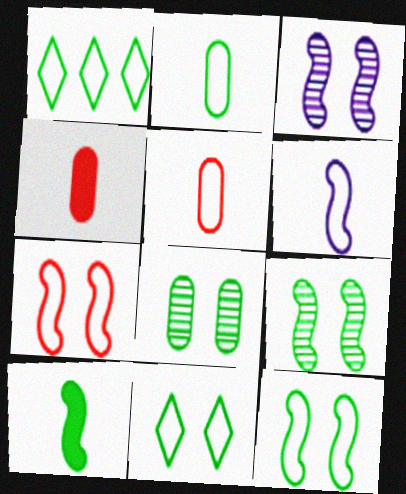[[1, 2, 12], 
[1, 3, 4], 
[1, 8, 10]]